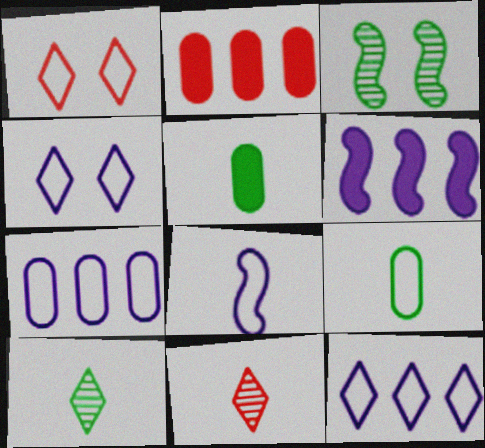[[4, 7, 8], 
[5, 8, 11]]